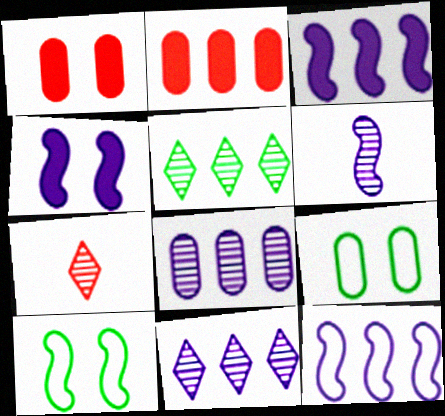[[2, 5, 12], 
[3, 7, 9], 
[4, 6, 12]]